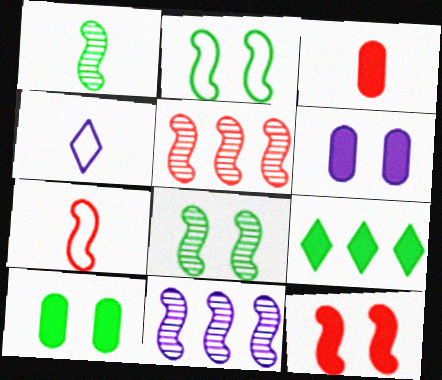[[1, 3, 4], 
[4, 5, 10], 
[4, 6, 11], 
[5, 7, 12]]